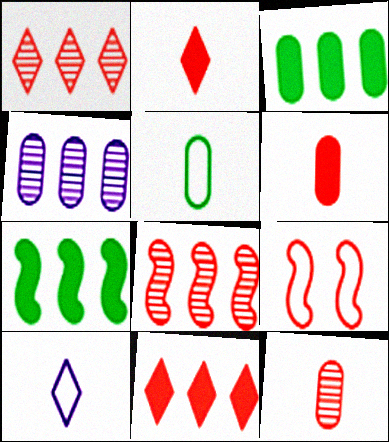[[1, 6, 9], 
[9, 11, 12]]